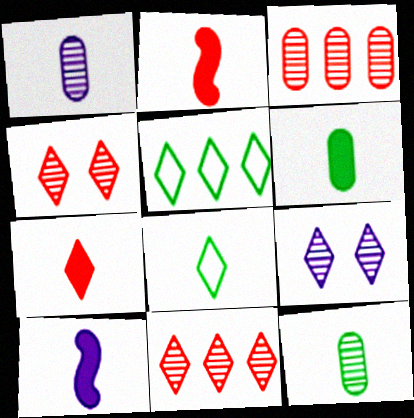[[1, 2, 8], 
[5, 7, 9], 
[6, 7, 10]]